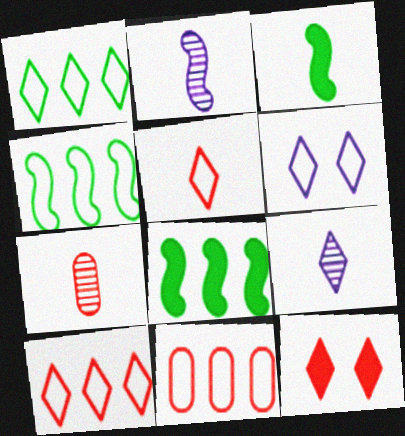[[1, 5, 6], 
[1, 9, 12], 
[6, 7, 8]]